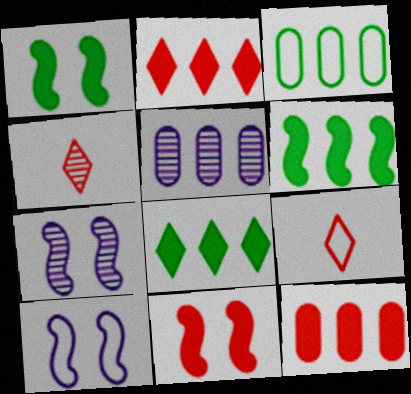[[1, 5, 9], 
[3, 5, 12], 
[3, 9, 10]]